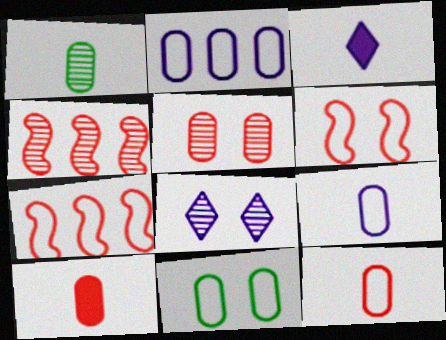[[1, 4, 8], 
[1, 9, 10], 
[2, 11, 12], 
[3, 4, 11]]